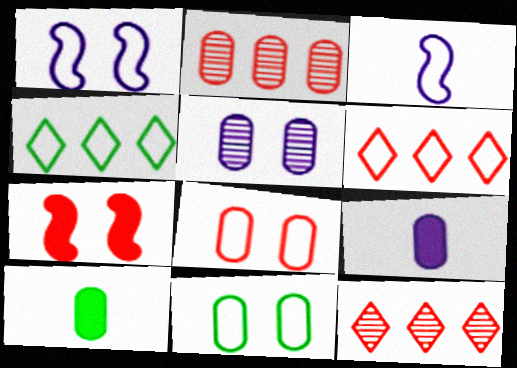[[1, 10, 12], 
[2, 9, 11], 
[3, 4, 8], 
[3, 6, 11]]